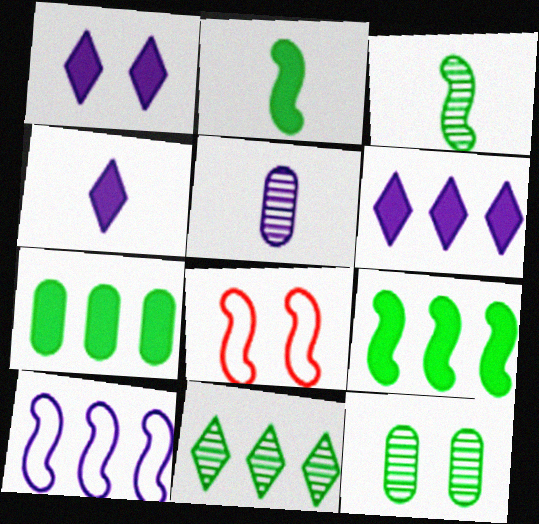[[1, 4, 6], 
[1, 5, 10], 
[1, 8, 12], 
[3, 11, 12]]